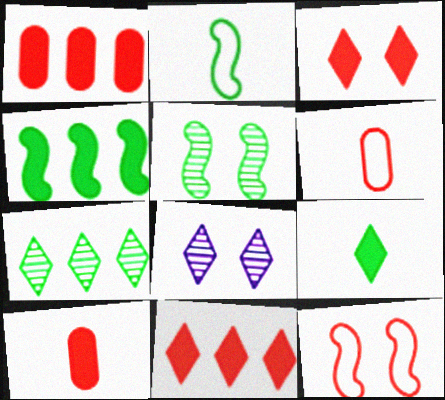[[1, 2, 8], 
[2, 4, 5], 
[4, 6, 8]]